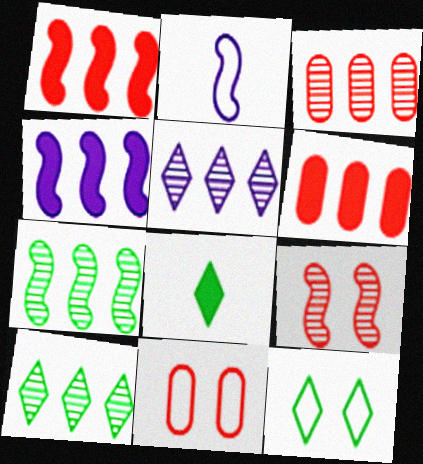[[3, 5, 7], 
[8, 10, 12]]